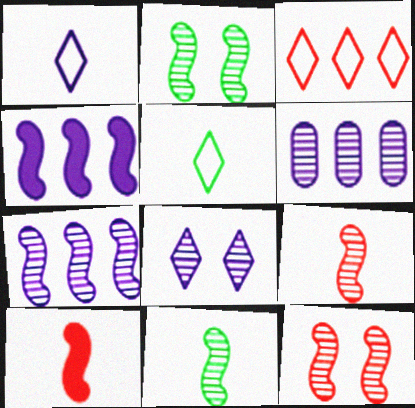[[2, 7, 9], 
[7, 11, 12]]